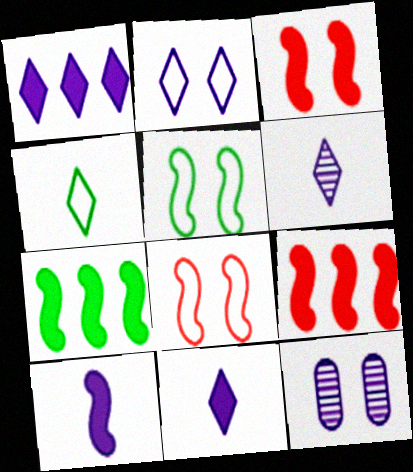[[1, 2, 6], 
[3, 7, 10], 
[4, 9, 12]]